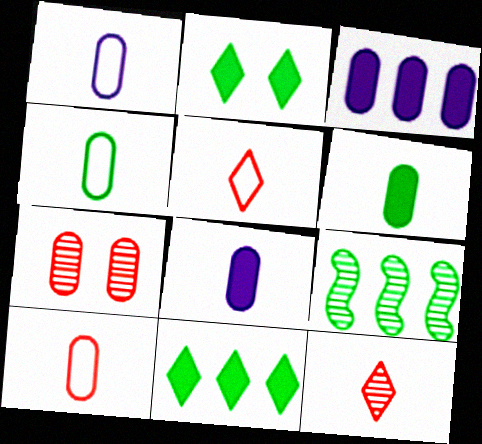[[1, 4, 10], 
[2, 4, 9], 
[3, 4, 7]]